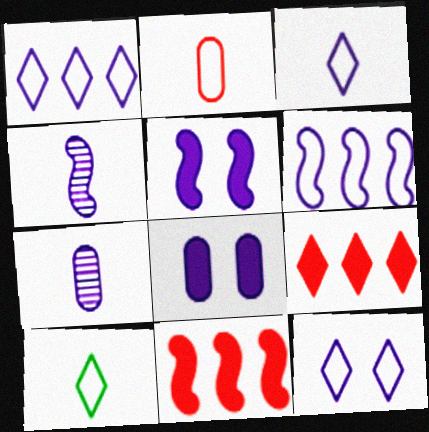[[1, 3, 12], 
[1, 4, 8], 
[1, 5, 7], 
[4, 5, 6]]